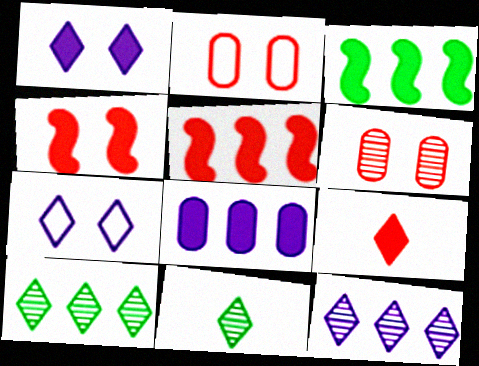[[7, 9, 10]]